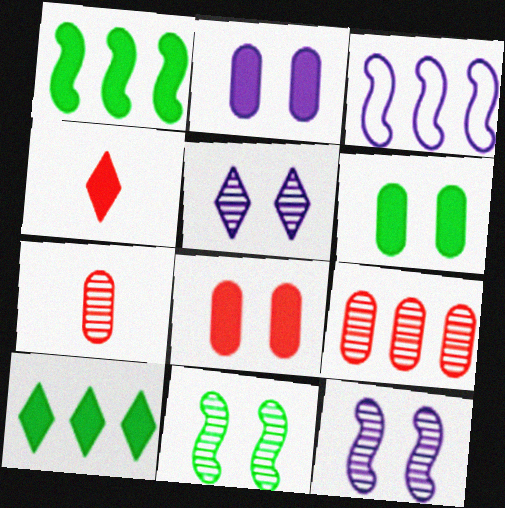[[1, 2, 4], 
[2, 6, 8], 
[3, 9, 10]]